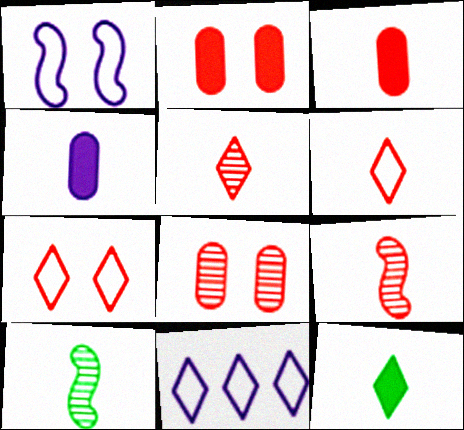[[2, 10, 11], 
[3, 6, 9], 
[4, 6, 10]]